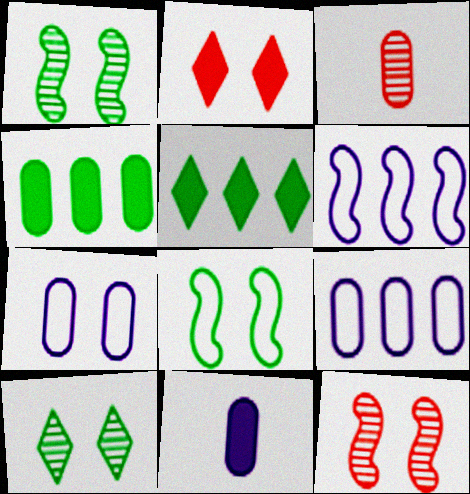[[1, 2, 7], 
[3, 4, 7]]